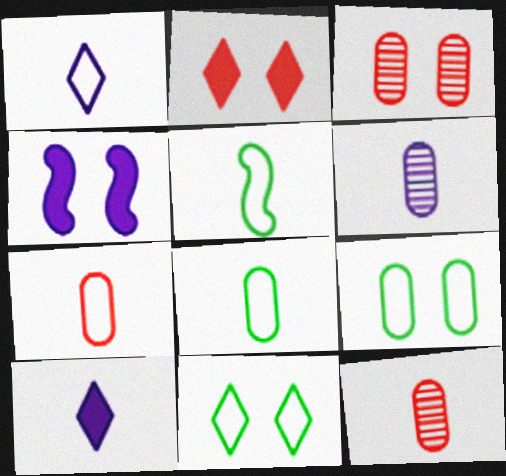[[1, 5, 7], 
[3, 4, 11], 
[5, 10, 12]]